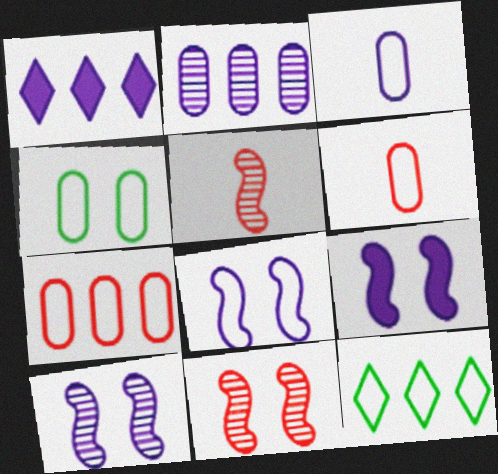[[1, 3, 10], 
[1, 4, 5], 
[3, 4, 7], 
[6, 8, 12], 
[8, 9, 10]]